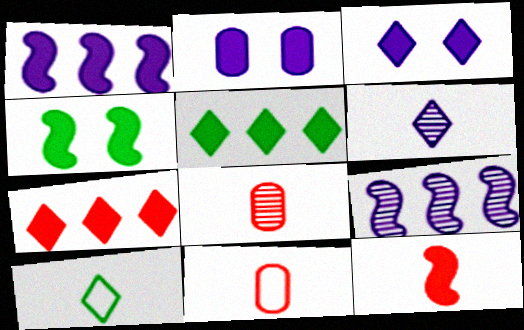[[1, 4, 12], 
[2, 5, 12]]